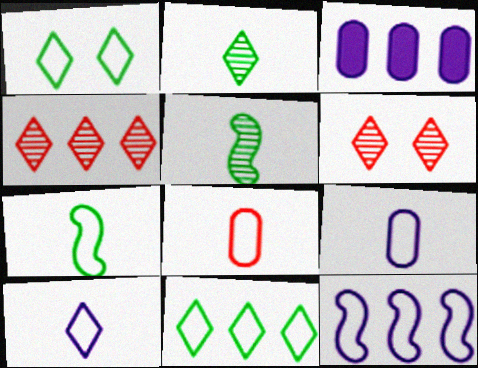[[1, 8, 12], 
[3, 6, 7], 
[7, 8, 10]]